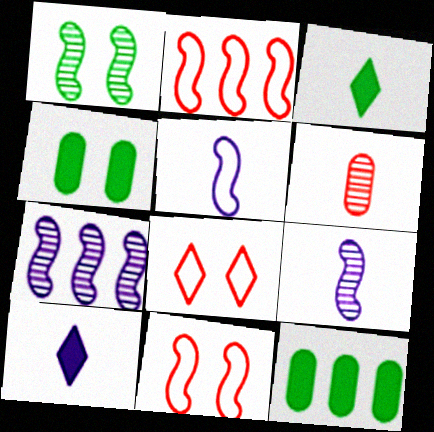[[3, 5, 6], 
[8, 9, 12]]